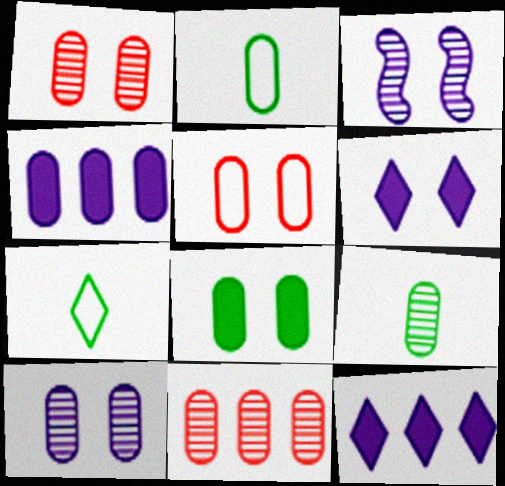[[1, 2, 4], 
[4, 5, 9], 
[5, 8, 10], 
[9, 10, 11]]